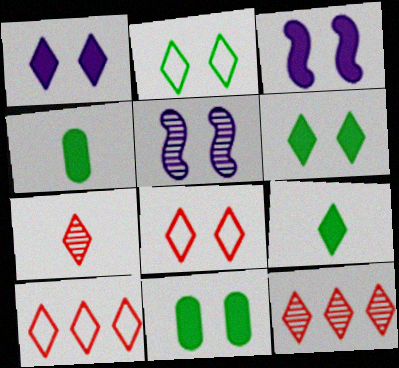[[4, 5, 10], 
[5, 8, 11]]